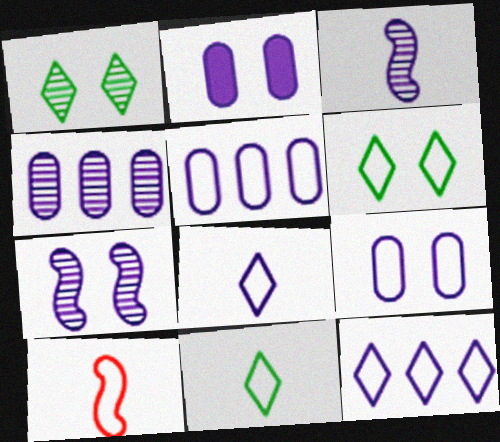[[2, 3, 12], 
[5, 6, 10]]